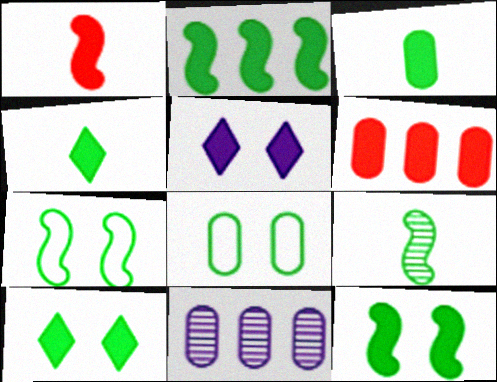[[2, 3, 10], 
[2, 7, 9]]